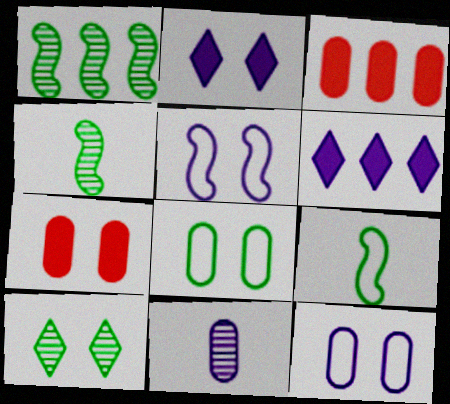[[3, 8, 11], 
[5, 6, 11], 
[5, 7, 10]]